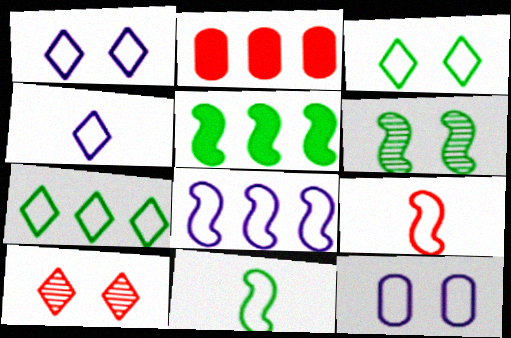[[2, 4, 6], 
[2, 9, 10], 
[4, 8, 12], 
[5, 6, 11], 
[7, 9, 12]]